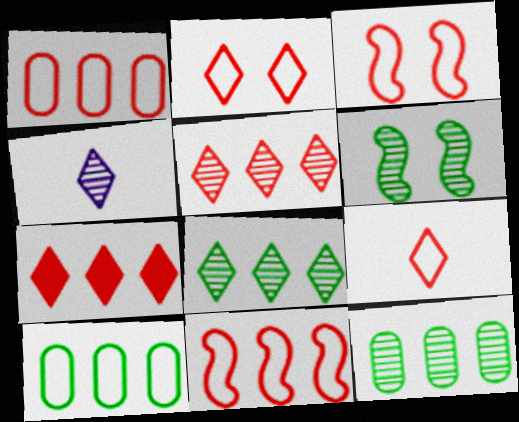[[1, 3, 9]]